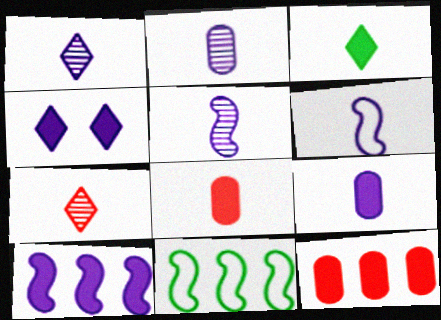[[1, 2, 5], 
[1, 6, 9], 
[4, 9, 10]]